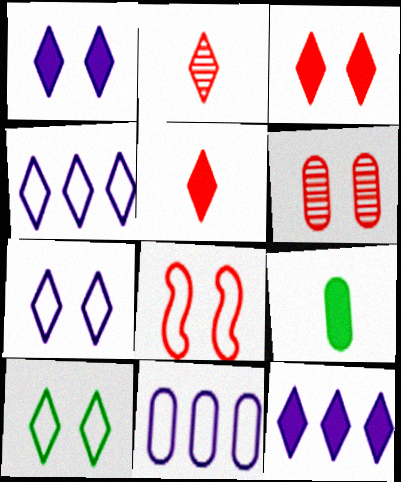[[2, 10, 12], 
[3, 6, 8], 
[6, 9, 11]]